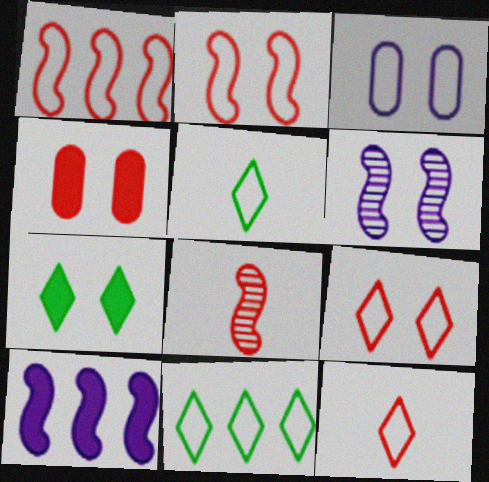[[1, 3, 5]]